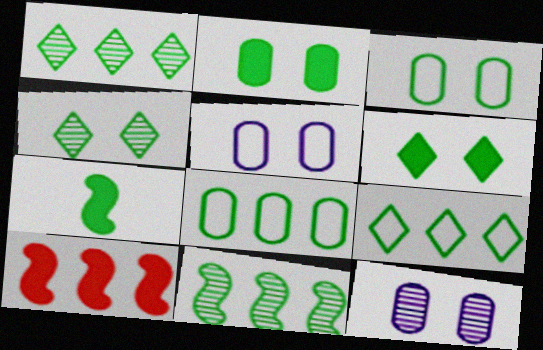[[1, 3, 7], 
[4, 7, 8]]